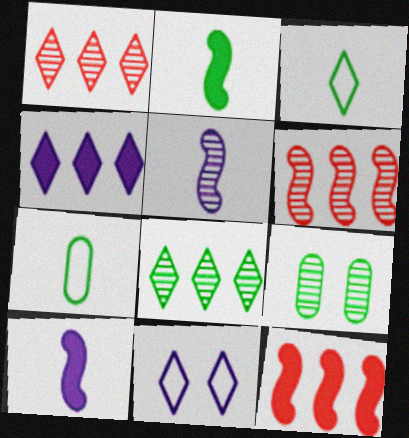[[1, 5, 9]]